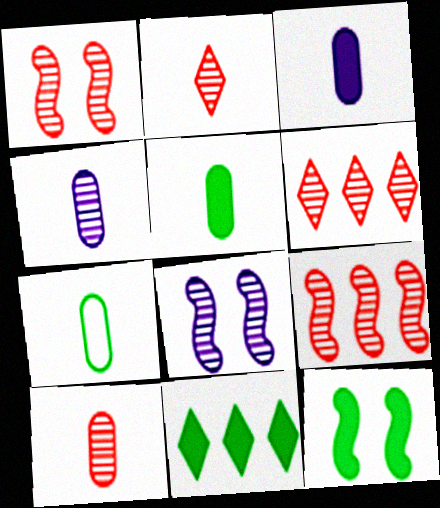[[1, 6, 10], 
[3, 7, 10], 
[5, 11, 12]]